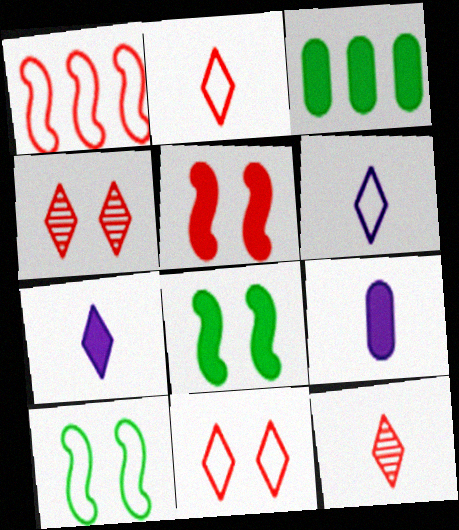[[3, 5, 7]]